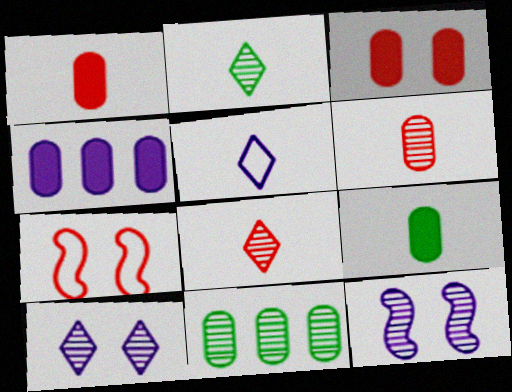[[2, 4, 7], 
[3, 4, 9], 
[4, 5, 12], 
[8, 11, 12]]